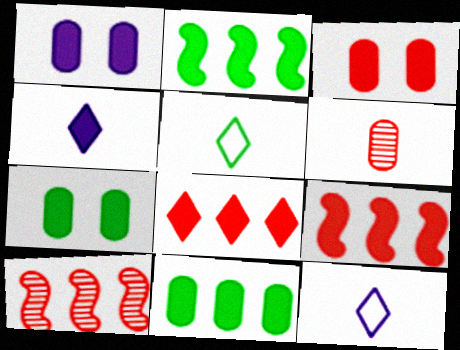[[1, 3, 7], 
[1, 5, 10], 
[2, 3, 4], 
[4, 7, 9], 
[7, 10, 12]]